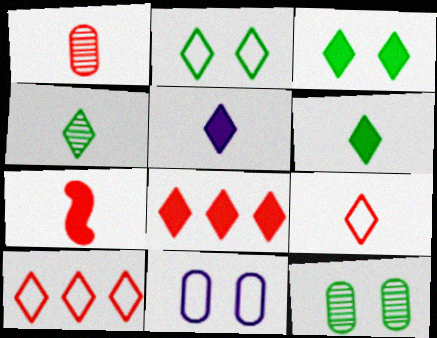[[1, 7, 9], 
[3, 5, 8], 
[4, 5, 9]]